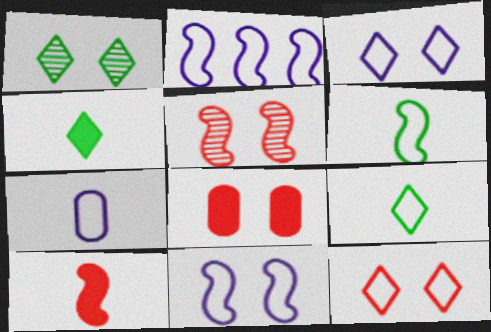[[1, 8, 11], 
[2, 3, 7], 
[5, 8, 12]]